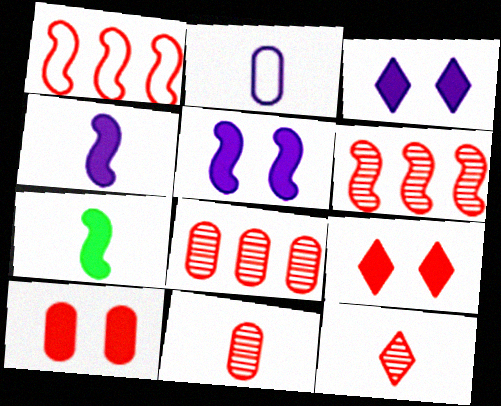[[1, 9, 11], 
[1, 10, 12], 
[2, 7, 12]]